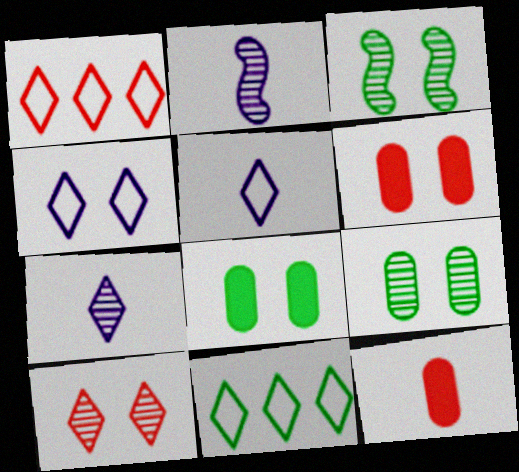[[1, 2, 8], 
[2, 6, 11], 
[3, 4, 6]]